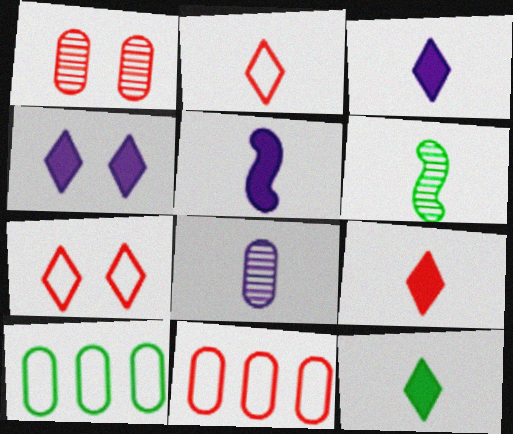[[3, 9, 12], 
[4, 6, 11]]